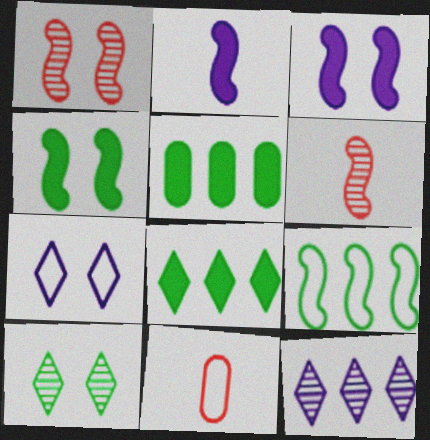[[1, 2, 9], 
[3, 6, 9], 
[4, 11, 12], 
[5, 6, 7], 
[7, 9, 11]]